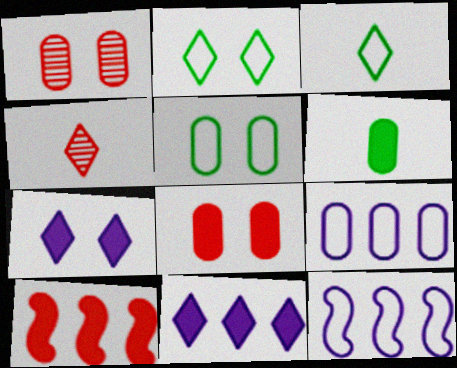[[1, 6, 9], 
[2, 4, 11], 
[6, 7, 10]]